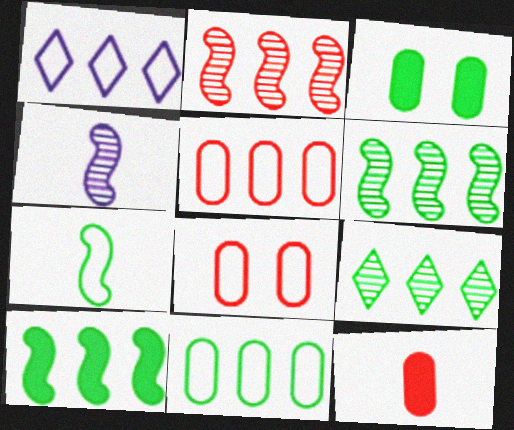[[1, 7, 8], 
[3, 7, 9], 
[9, 10, 11]]